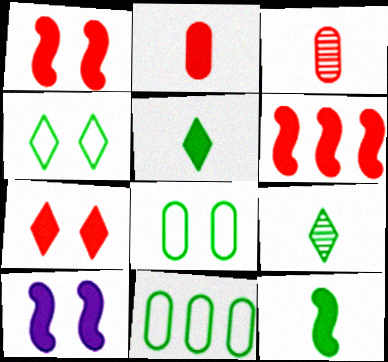[[2, 6, 7], 
[6, 10, 12]]